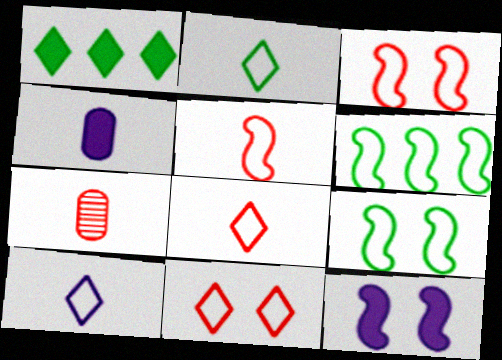[[2, 8, 10]]